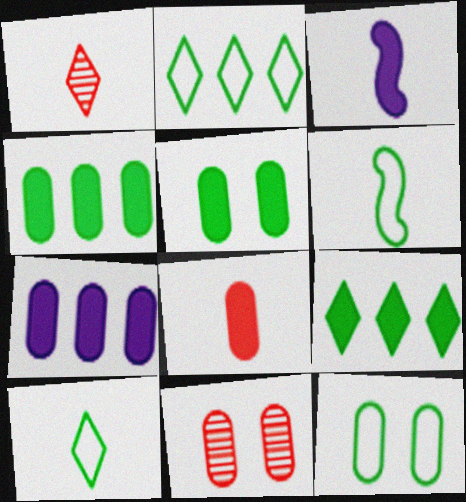[[2, 3, 11], 
[2, 6, 12], 
[5, 7, 8]]